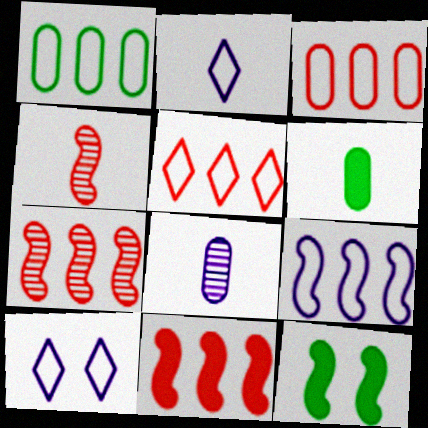[[1, 5, 9], 
[2, 4, 6], 
[4, 9, 12], 
[5, 8, 12], 
[6, 7, 10]]